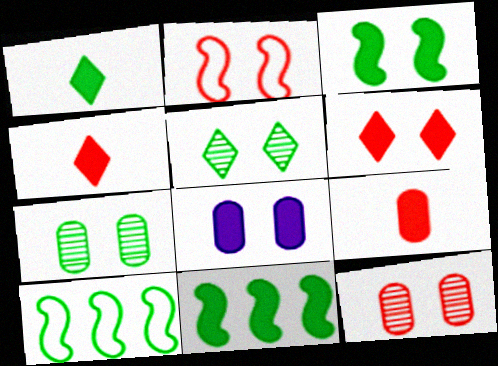[[1, 7, 10], 
[2, 5, 8], 
[2, 6, 12], 
[3, 6, 8], 
[4, 8, 11]]